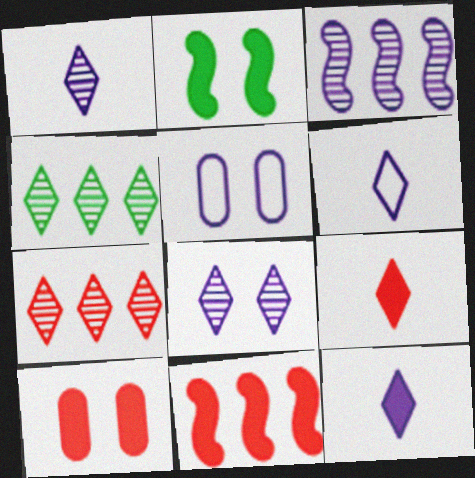[[1, 6, 12], 
[3, 5, 12], 
[9, 10, 11]]